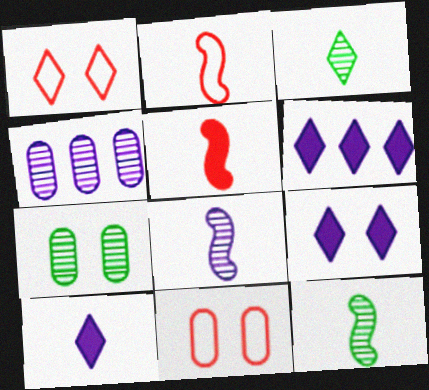[[1, 3, 6], 
[2, 6, 7], 
[6, 9, 10], 
[6, 11, 12]]